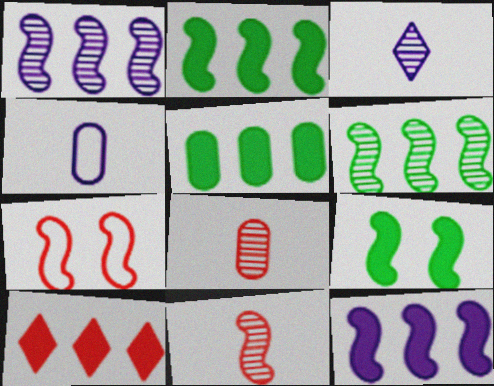[[3, 5, 7], 
[5, 10, 12], 
[7, 8, 10]]